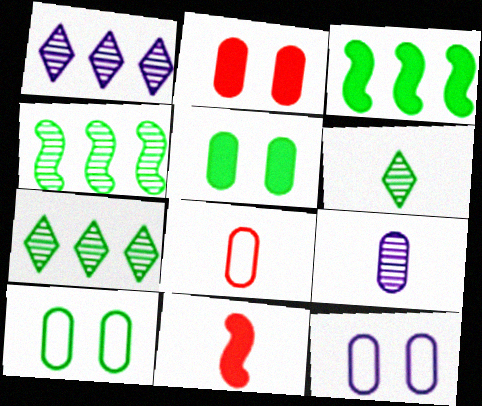[[1, 10, 11], 
[3, 6, 10], 
[7, 11, 12]]